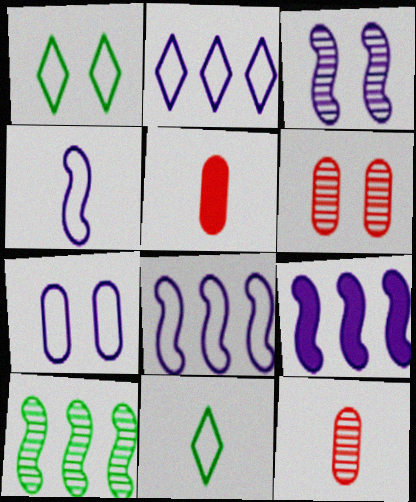[[1, 9, 12], 
[2, 4, 7], 
[3, 4, 9], 
[6, 9, 11]]